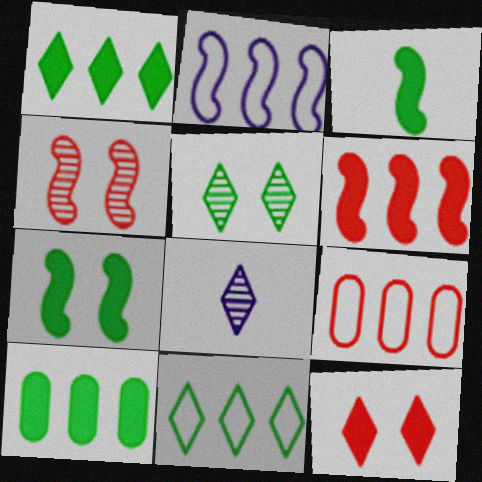[[2, 3, 4], 
[2, 9, 11], 
[7, 8, 9], 
[8, 11, 12]]